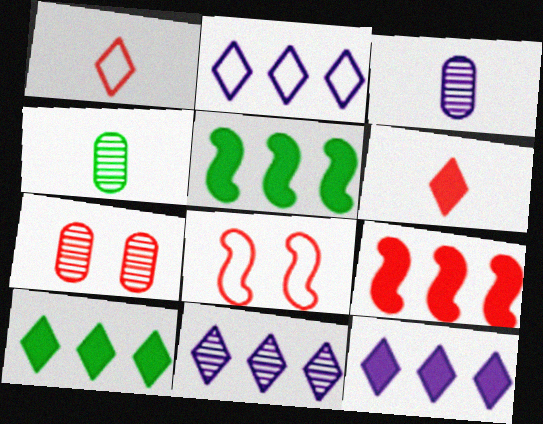[[1, 7, 9], 
[2, 11, 12], 
[3, 8, 10], 
[4, 8, 12]]